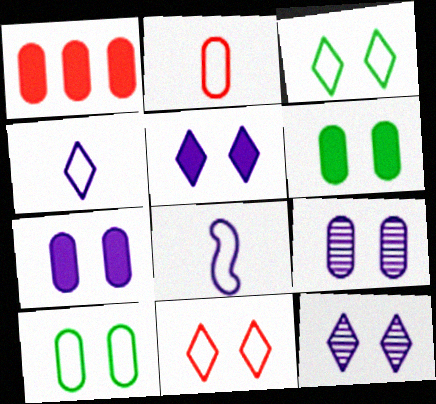[]